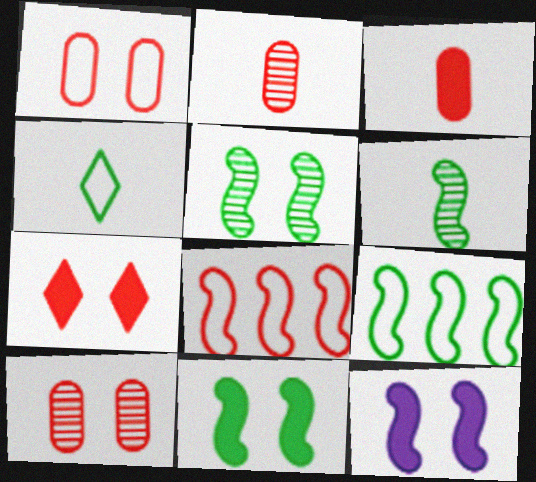[[2, 7, 8], 
[6, 8, 12], 
[6, 9, 11]]